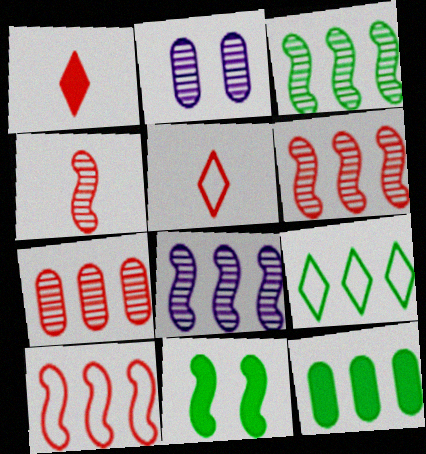[[3, 6, 8], 
[3, 9, 12]]